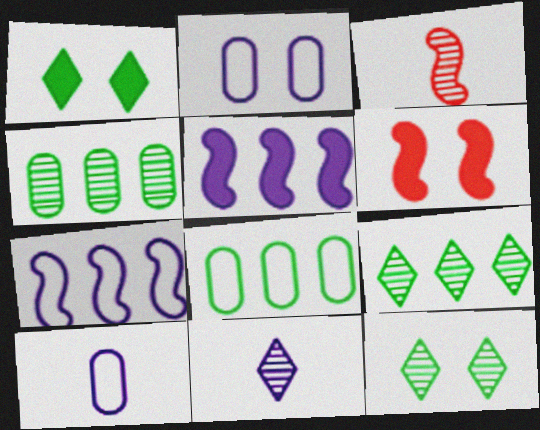[[2, 5, 11], 
[2, 6, 12], 
[6, 8, 11], 
[6, 9, 10]]